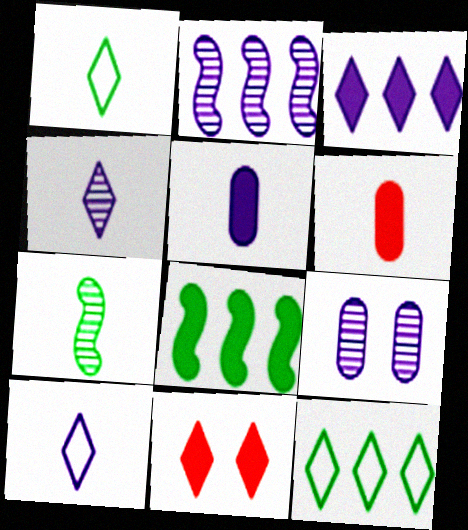[[2, 4, 9], 
[4, 11, 12], 
[5, 8, 11], 
[6, 7, 10]]